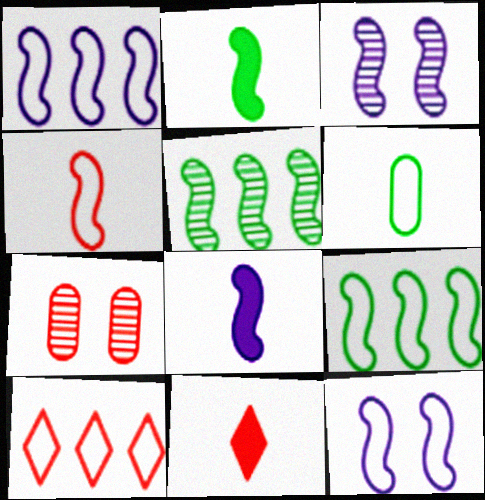[[1, 3, 8], 
[4, 9, 12], 
[6, 10, 12]]